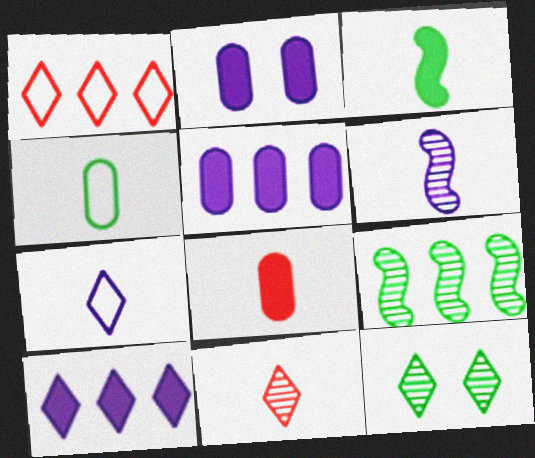[[1, 5, 9]]